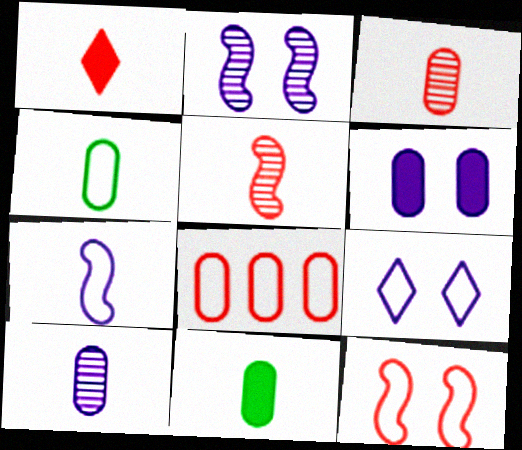[[2, 6, 9]]